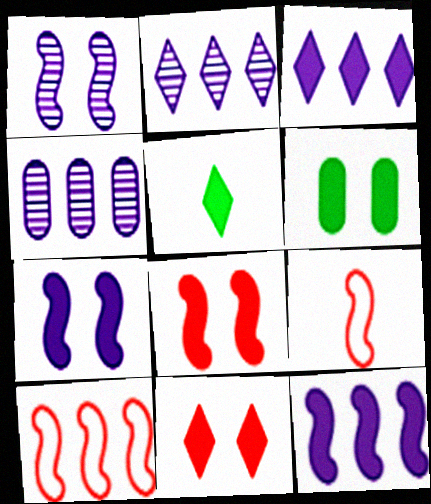[[2, 6, 9], 
[3, 5, 11], 
[6, 7, 11]]